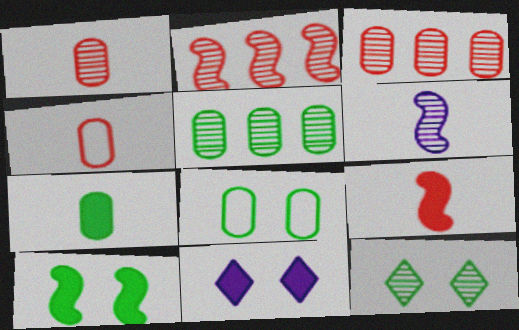[[3, 6, 12], 
[5, 7, 8], 
[8, 10, 12]]